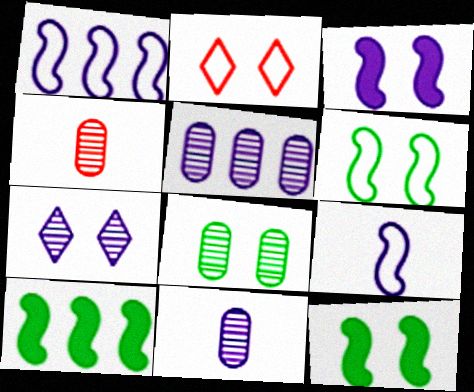[[2, 3, 8], 
[2, 10, 11], 
[4, 5, 8]]